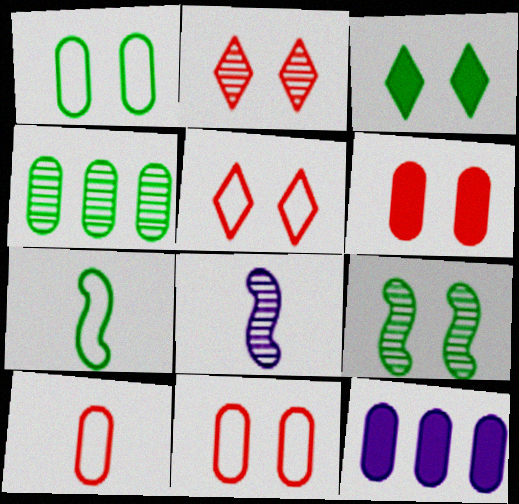[[1, 3, 9], 
[2, 4, 8], 
[2, 7, 12], 
[3, 4, 7]]